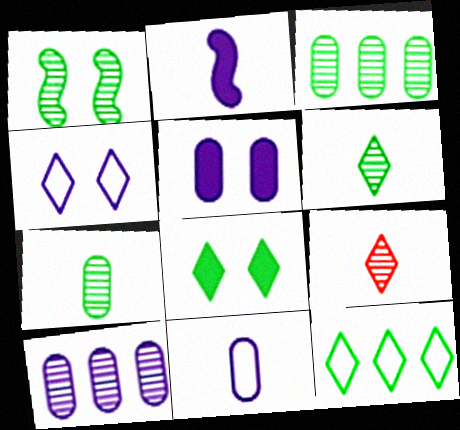[[1, 3, 6], 
[1, 9, 10], 
[2, 4, 10], 
[5, 10, 11], 
[6, 8, 12]]